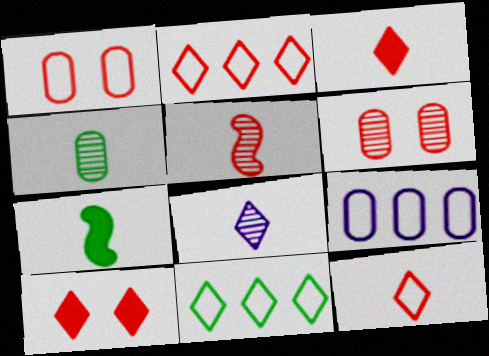[[4, 5, 8], 
[8, 10, 11]]